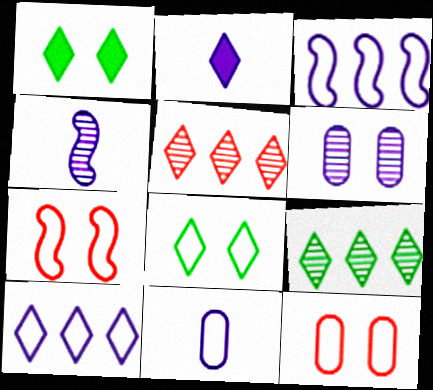[[1, 6, 7], 
[2, 3, 6], 
[2, 4, 11], 
[2, 5, 8]]